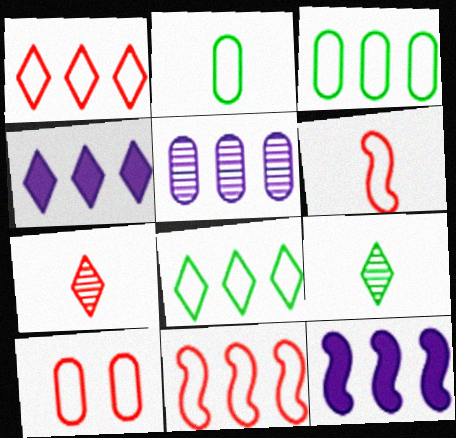[[1, 6, 10], 
[9, 10, 12]]